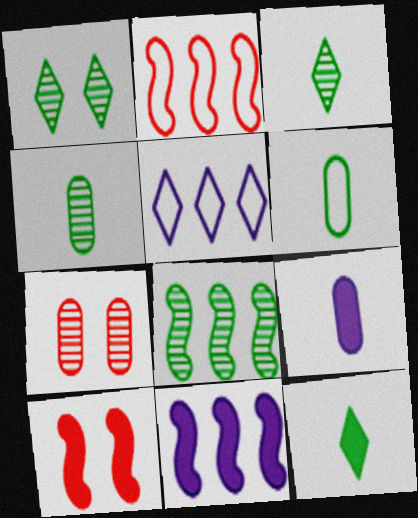[[1, 2, 9], 
[1, 4, 8], 
[2, 8, 11], 
[4, 5, 10]]